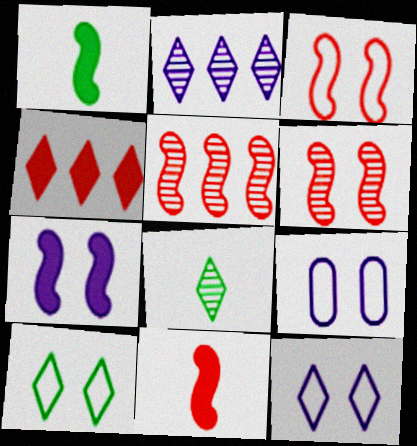[[3, 5, 11], 
[3, 9, 10], 
[4, 8, 12]]